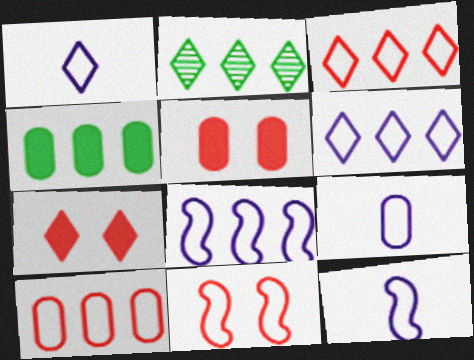[[1, 2, 7], 
[1, 9, 12], 
[2, 5, 12]]